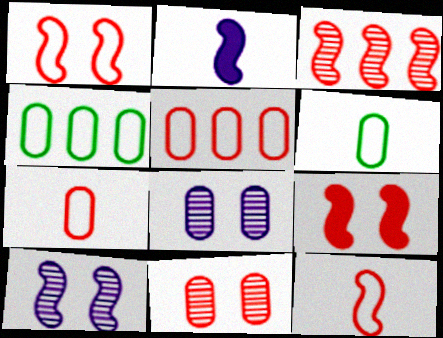[[3, 9, 12]]